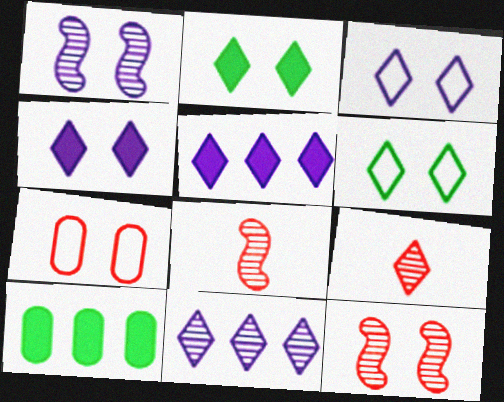[[1, 2, 7], 
[3, 8, 10], 
[5, 6, 9]]